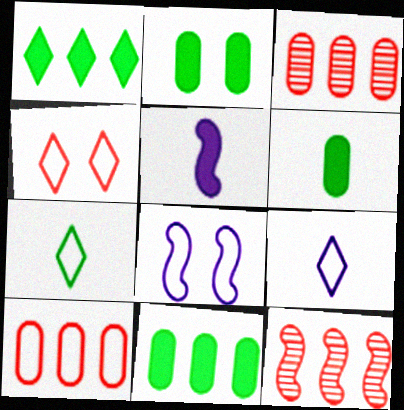[[2, 6, 11], 
[2, 9, 12], 
[7, 8, 10]]